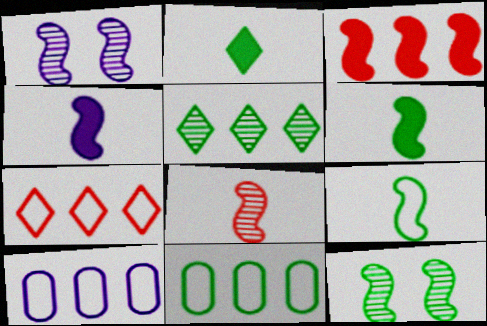[[1, 3, 9], 
[2, 11, 12], 
[3, 5, 10], 
[4, 8, 9]]